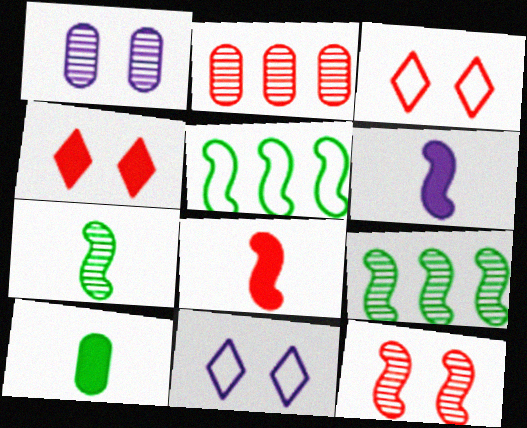[[2, 3, 8], 
[5, 6, 12]]